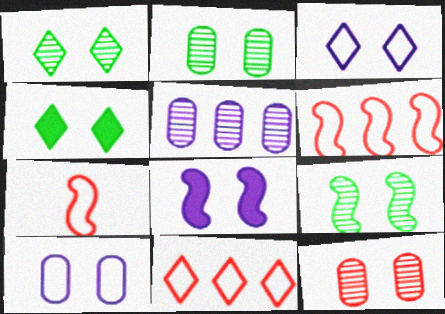[[1, 2, 9], 
[4, 5, 7]]